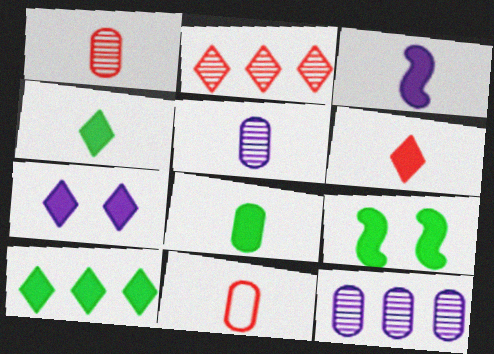[[3, 6, 8], 
[5, 8, 11], 
[6, 7, 10], 
[8, 9, 10]]